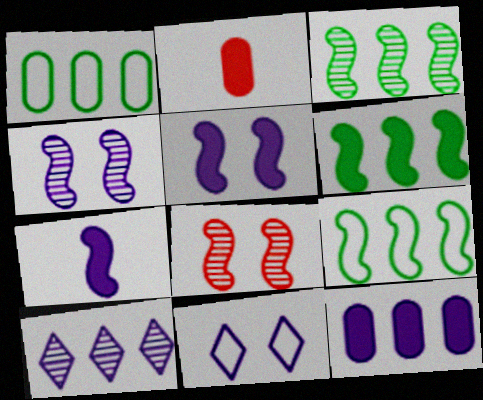[[2, 3, 11], 
[3, 6, 9], 
[7, 8, 9]]